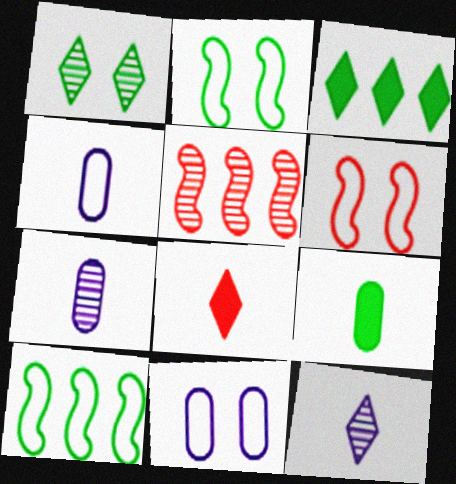[[1, 5, 7], 
[1, 9, 10], 
[3, 6, 7]]